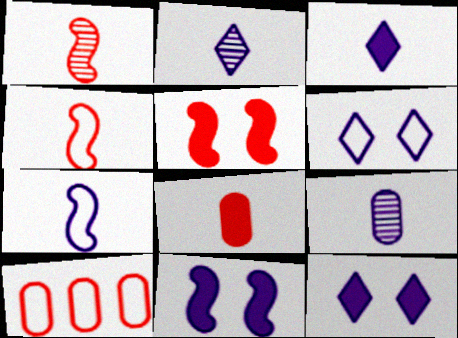[[3, 7, 9]]